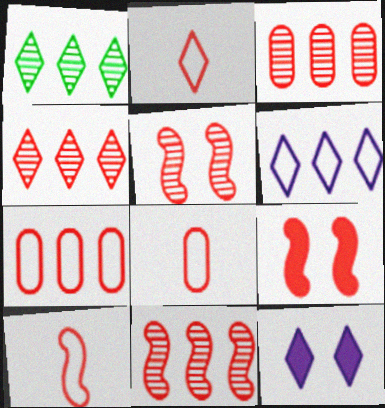[[1, 2, 12], 
[2, 3, 9], 
[2, 8, 10], 
[3, 4, 11], 
[4, 8, 9], 
[9, 10, 11]]